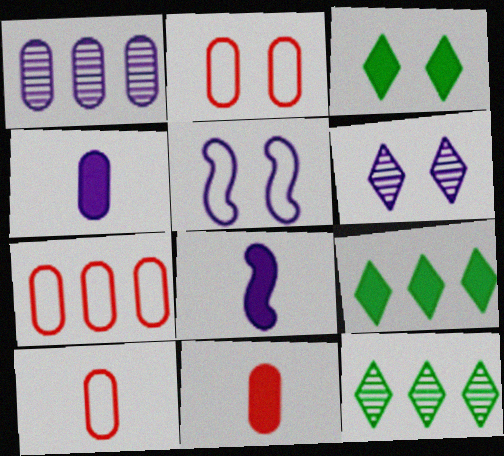[[2, 7, 10], 
[2, 8, 12], 
[5, 11, 12]]